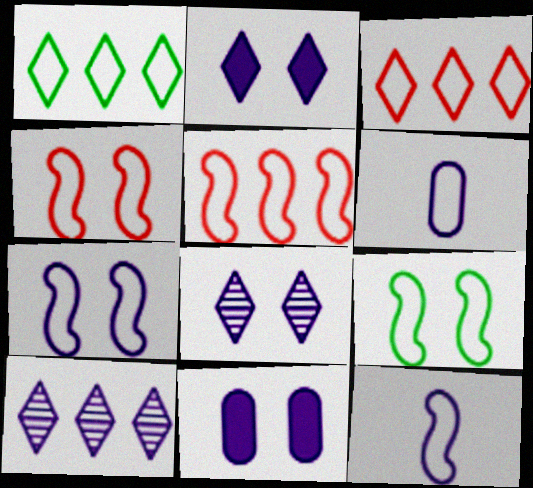[[1, 4, 6], 
[3, 6, 9], 
[4, 7, 9], 
[5, 9, 12], 
[7, 8, 11], 
[10, 11, 12]]